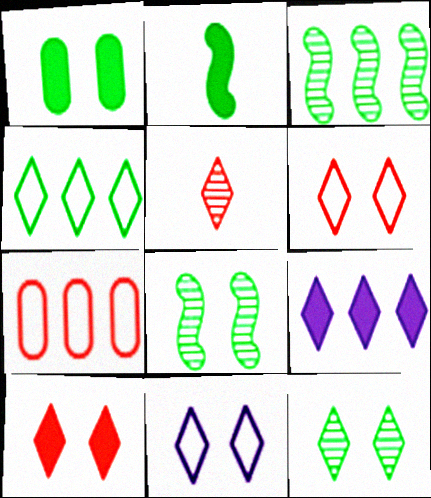[[3, 7, 9], 
[10, 11, 12]]